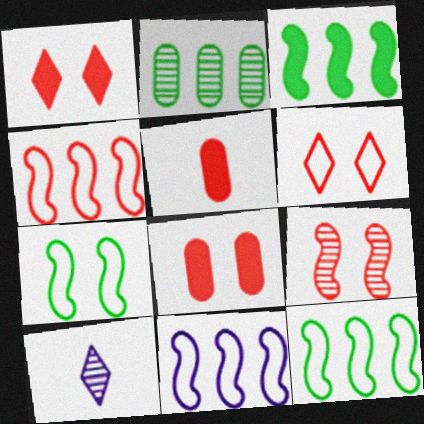[[2, 9, 10], 
[4, 11, 12], 
[6, 8, 9], 
[8, 10, 12]]